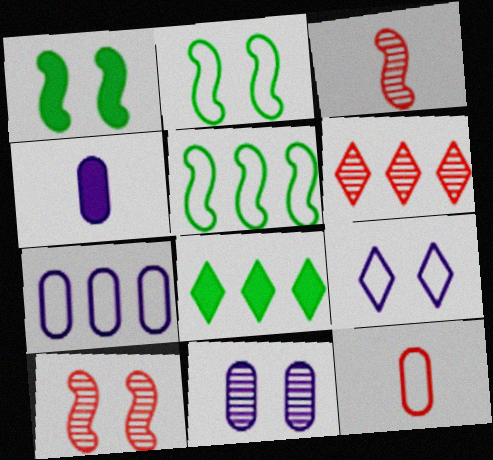[[2, 4, 6], 
[4, 7, 11], 
[5, 9, 12]]